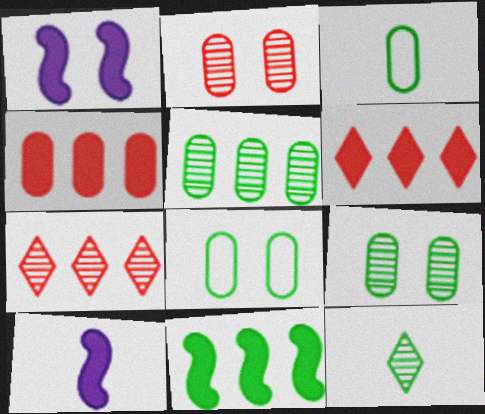[[1, 3, 7], 
[7, 8, 10], 
[8, 11, 12]]